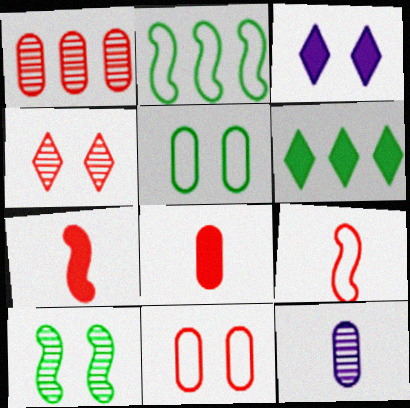[[1, 8, 11], 
[3, 10, 11]]